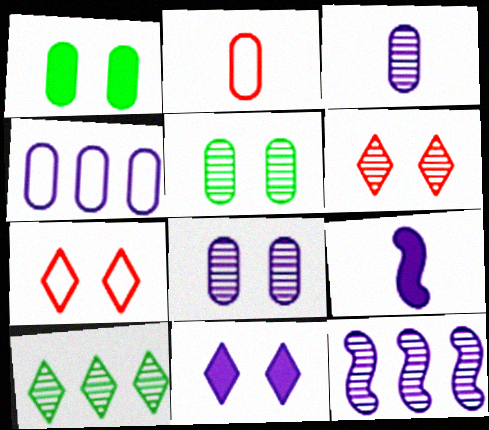[]